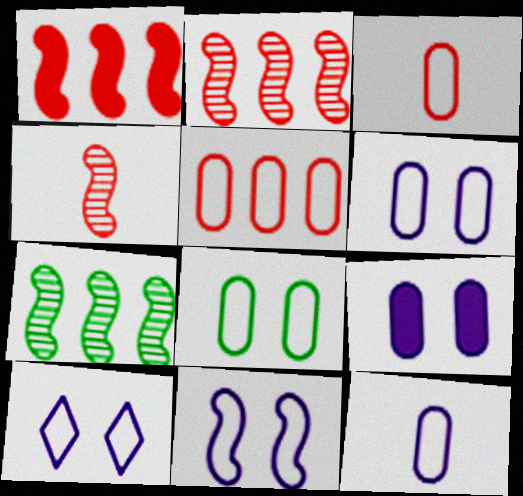[[5, 8, 12], 
[6, 10, 11]]